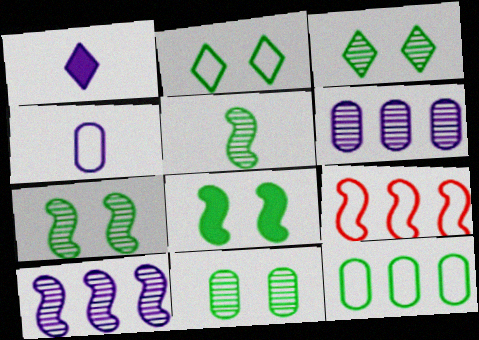[[1, 9, 11], 
[2, 4, 9], 
[2, 8, 11], 
[3, 7, 11]]